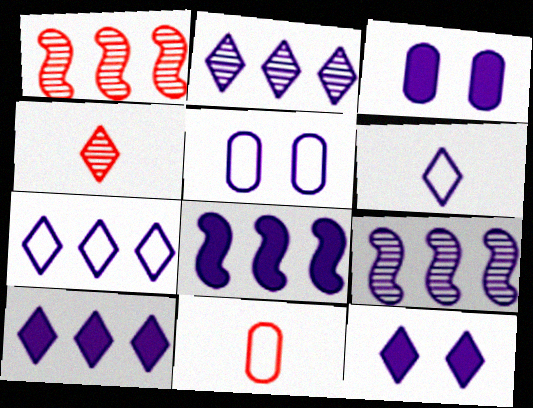[[2, 6, 12], 
[2, 7, 10], 
[3, 6, 9]]